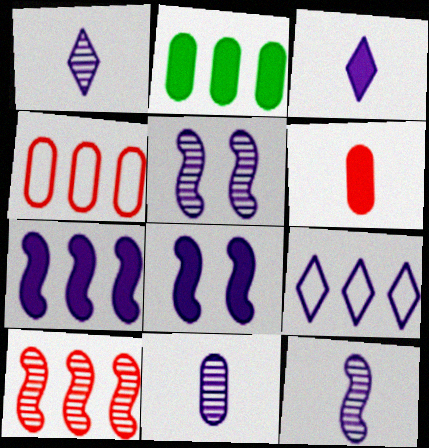[[1, 11, 12], 
[2, 9, 10], 
[8, 9, 11]]